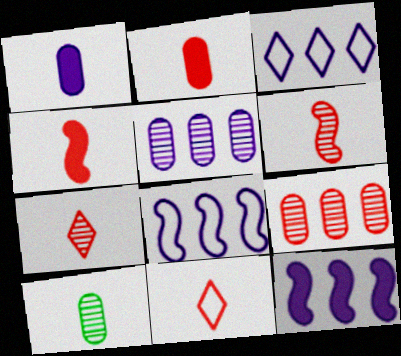[[2, 6, 11], 
[3, 5, 12]]